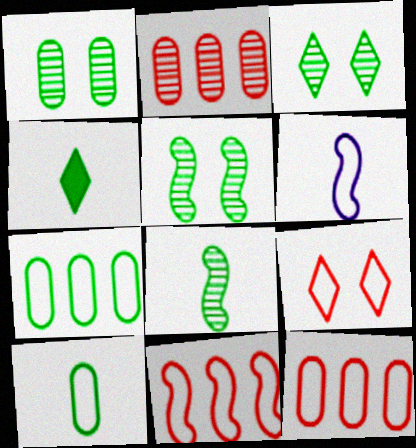[[1, 3, 5], 
[4, 5, 7], 
[4, 8, 10], 
[6, 7, 9]]